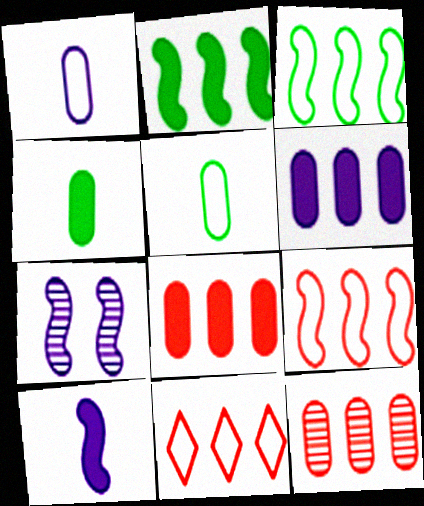[[4, 7, 11]]